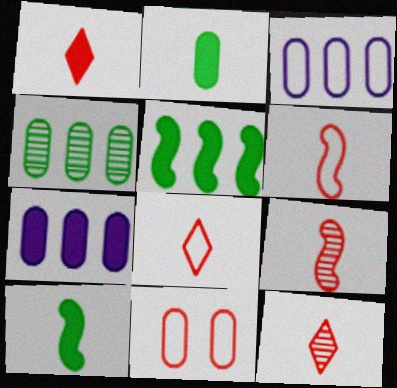[[1, 8, 12]]